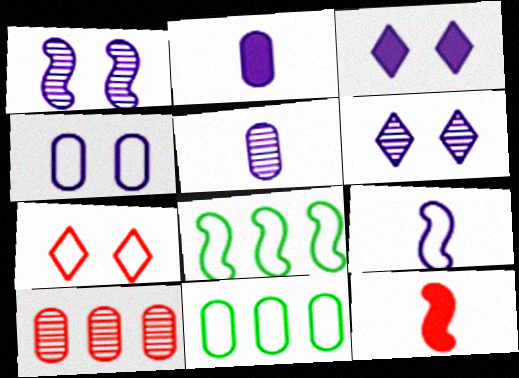[[1, 3, 4], 
[1, 8, 12], 
[6, 11, 12], 
[7, 9, 11], 
[7, 10, 12]]